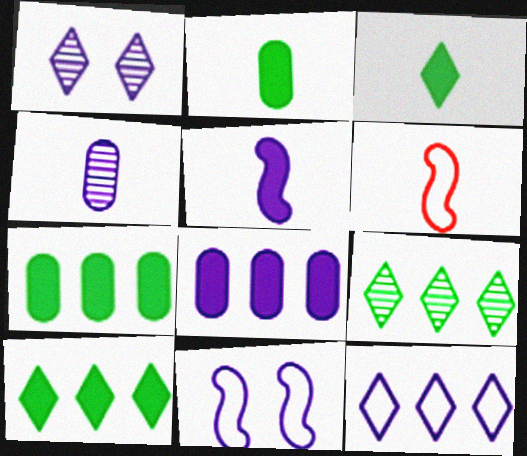[[1, 6, 7], 
[3, 4, 6]]